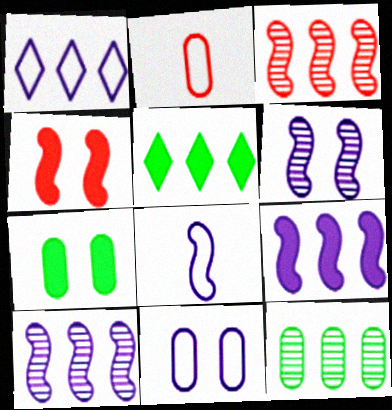[[1, 8, 11], 
[2, 5, 6], 
[6, 8, 9]]